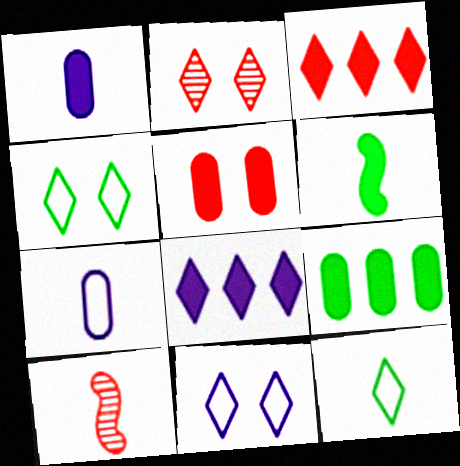[[1, 5, 9], 
[1, 10, 12], 
[2, 8, 12], 
[5, 6, 8], 
[9, 10, 11]]